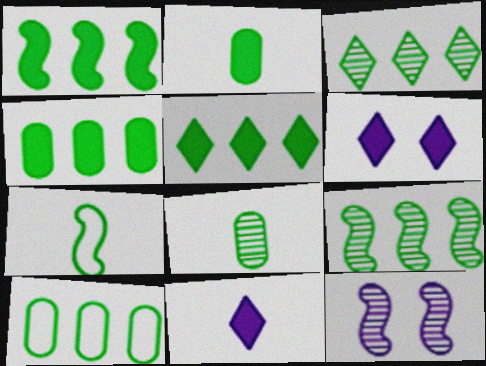[[1, 3, 10], 
[1, 4, 5], 
[5, 9, 10]]